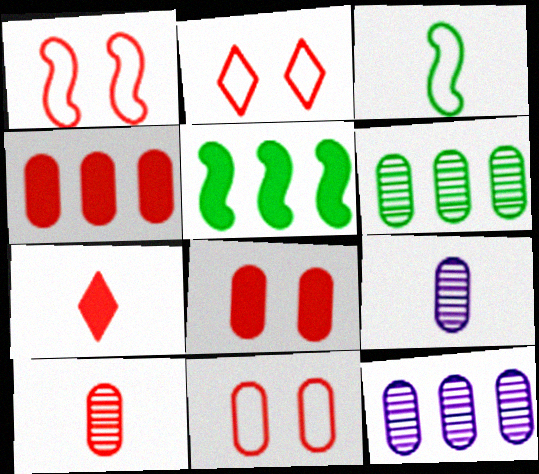[[1, 2, 11], 
[2, 5, 9], 
[3, 7, 9], 
[4, 10, 11]]